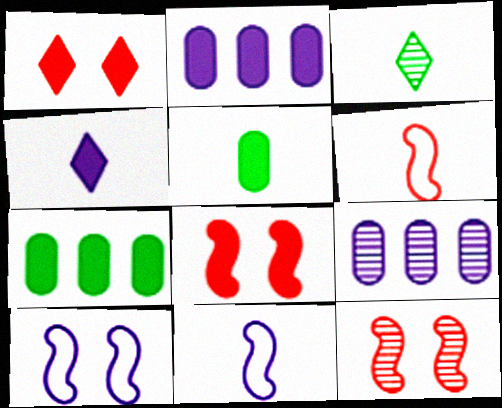[[3, 9, 12], 
[4, 7, 8], 
[4, 9, 10]]